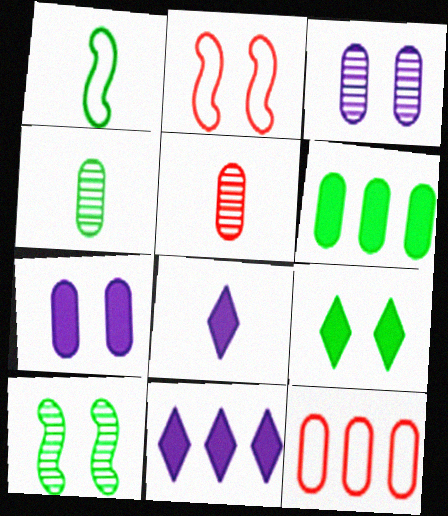[[1, 5, 8], 
[2, 3, 9], 
[2, 4, 11], 
[4, 7, 12], 
[8, 10, 12]]